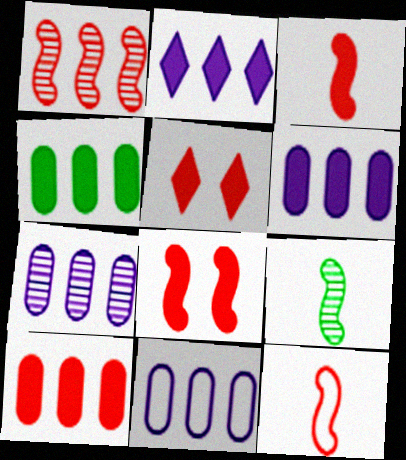[[1, 8, 12], 
[3, 5, 10], 
[4, 6, 10], 
[5, 9, 11], 
[6, 7, 11]]